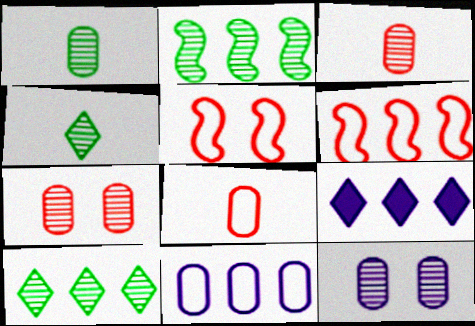[[1, 5, 9]]